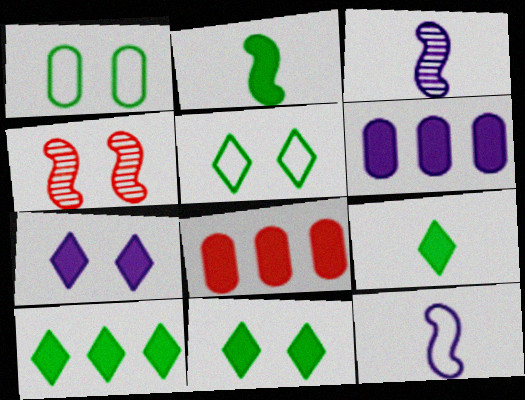[[1, 4, 7], 
[2, 7, 8], 
[3, 5, 8], 
[9, 10, 11]]